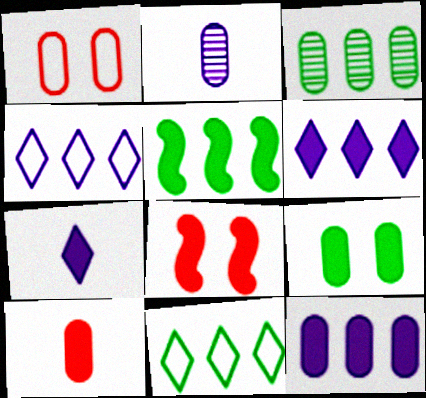[[2, 8, 11], 
[3, 5, 11], 
[9, 10, 12]]